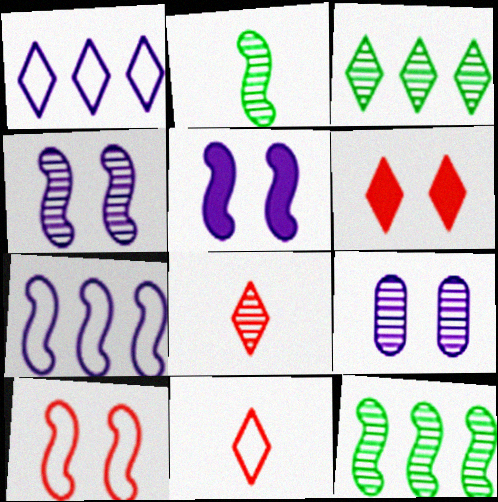[[8, 9, 12]]